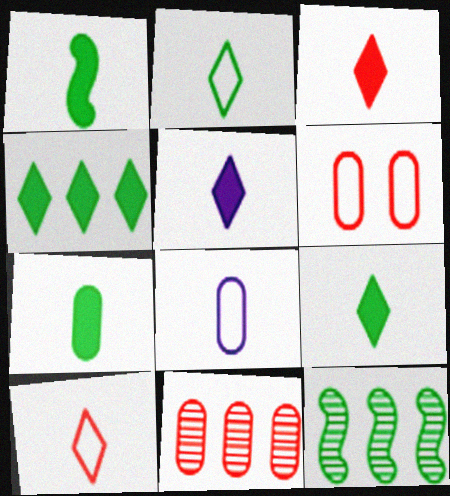[[1, 7, 9], 
[3, 5, 9], 
[5, 6, 12]]